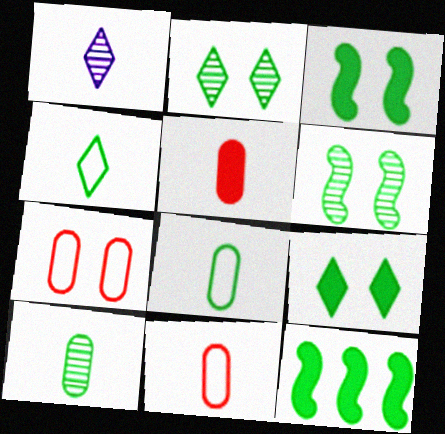[[1, 7, 12], 
[2, 8, 12]]